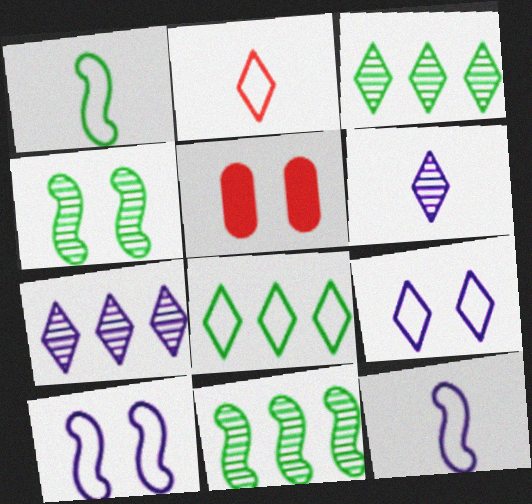[[1, 5, 7], 
[2, 8, 9], 
[3, 5, 12], 
[4, 5, 9]]